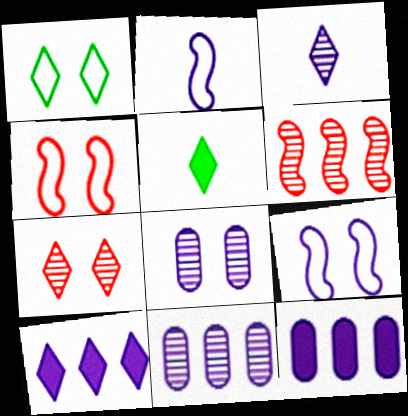[[2, 8, 10], 
[3, 9, 12], 
[4, 5, 11]]